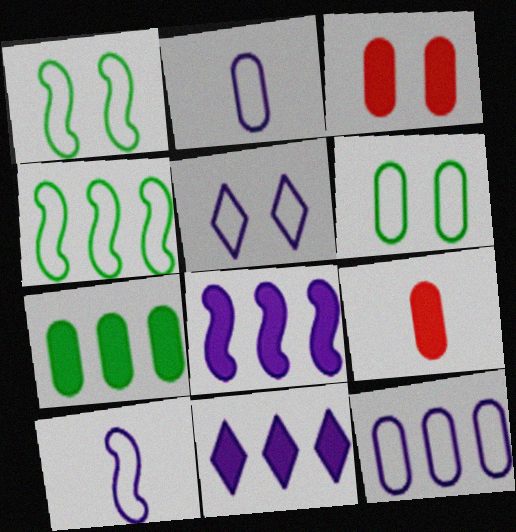[[5, 10, 12]]